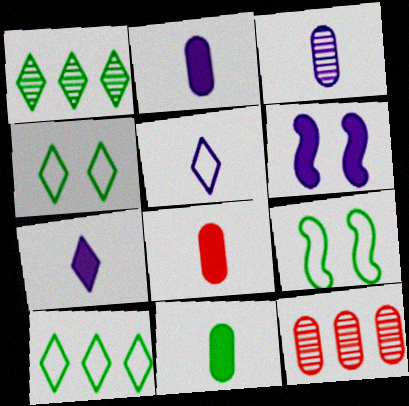[[1, 9, 11], 
[2, 8, 11], 
[7, 9, 12]]